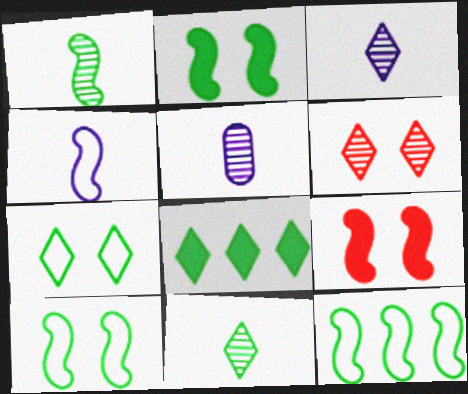[[1, 2, 12], 
[7, 8, 11]]